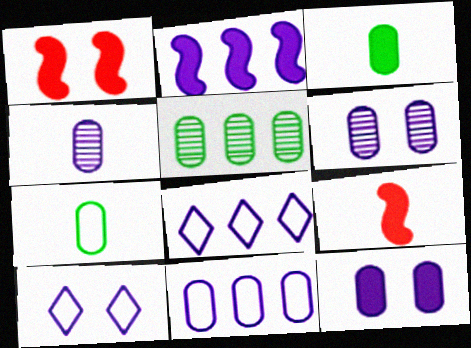[[2, 4, 10], 
[4, 11, 12], 
[5, 9, 10]]